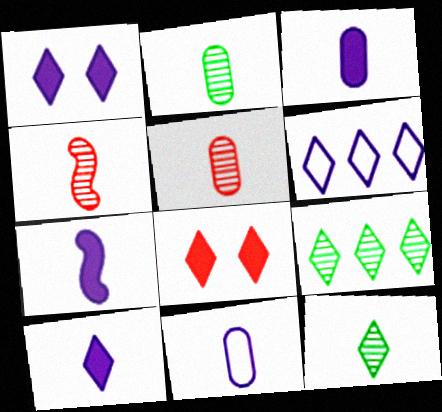[[3, 7, 10], 
[6, 8, 12]]